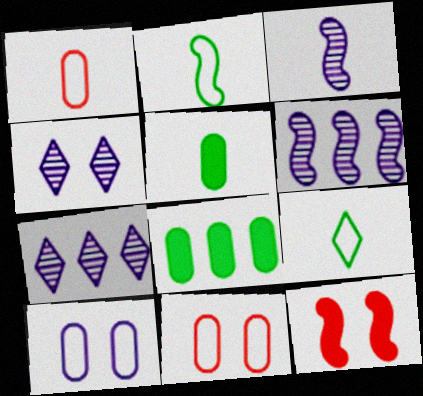[[2, 6, 12]]